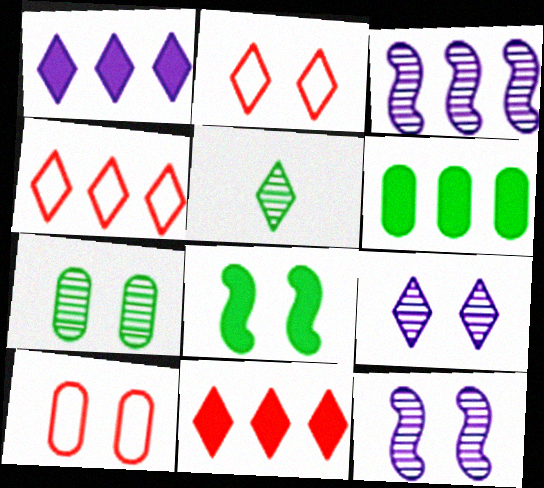[[1, 2, 5], 
[3, 4, 6], 
[8, 9, 10]]